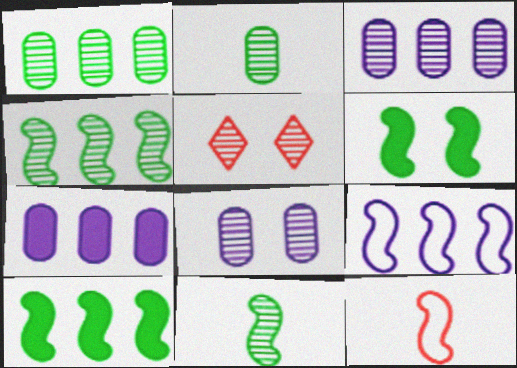[[3, 5, 11]]